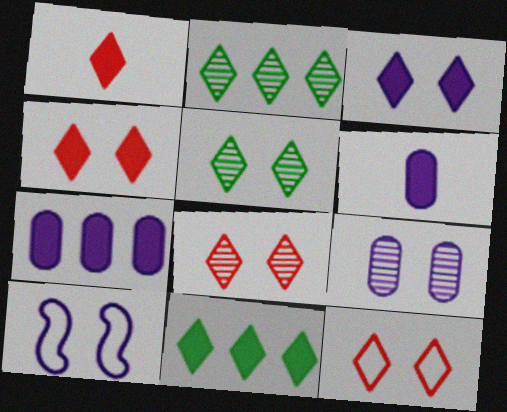[[1, 3, 11], 
[3, 5, 12], 
[3, 9, 10], 
[4, 8, 12]]